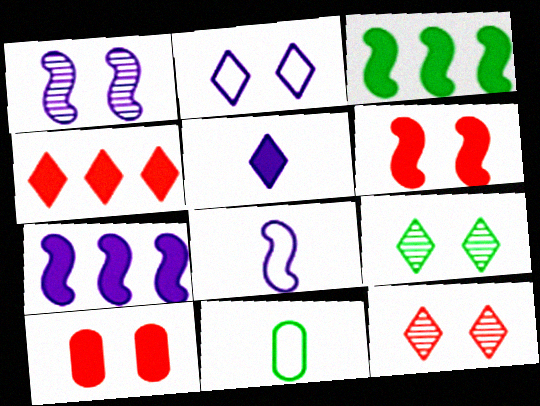[[1, 4, 11], 
[1, 7, 8], 
[3, 5, 10], 
[3, 9, 11], 
[7, 11, 12]]